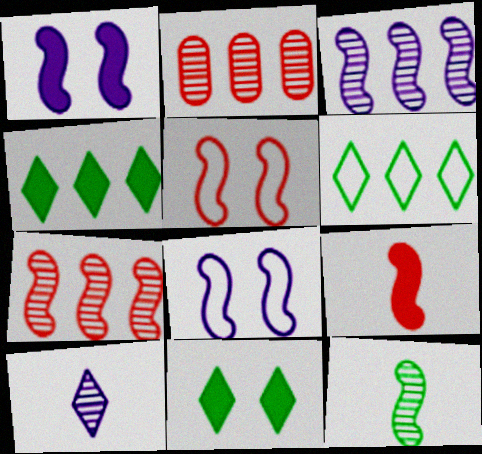[[5, 7, 9]]